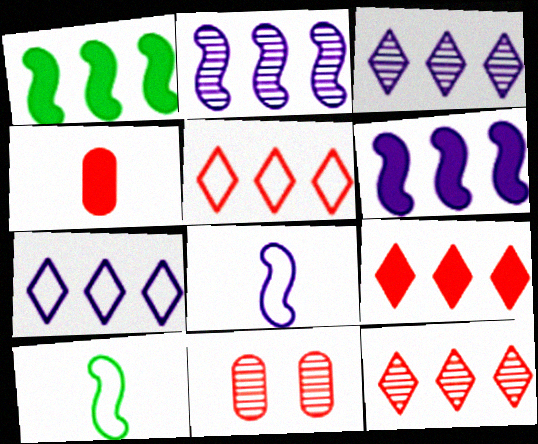[[5, 9, 12]]